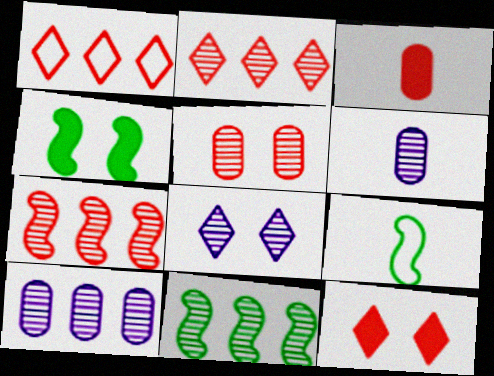[[1, 4, 6], 
[2, 10, 11], 
[4, 9, 11], 
[9, 10, 12]]